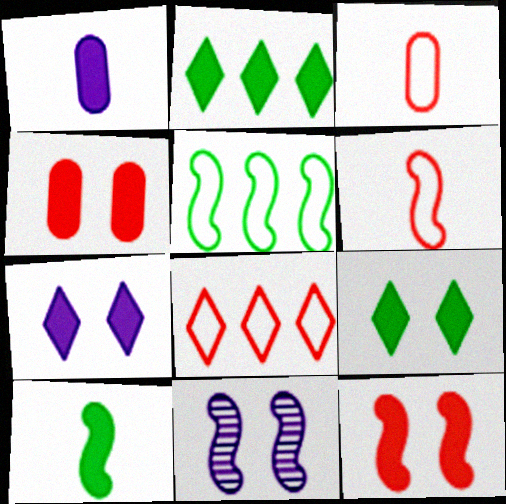[[1, 2, 12], 
[2, 3, 11]]